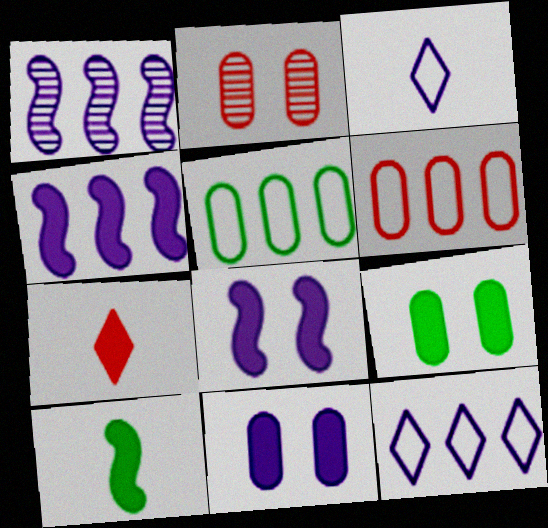[[1, 3, 11], 
[2, 10, 12], 
[4, 7, 9]]